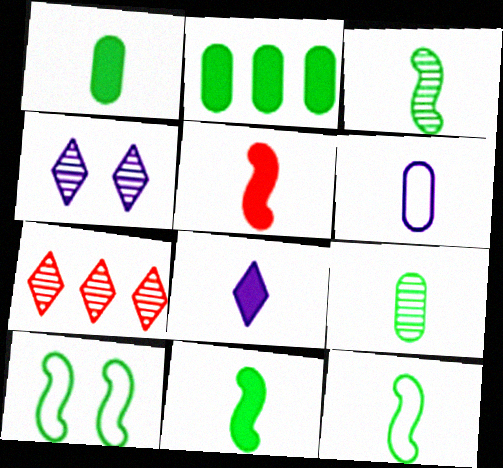[[1, 5, 8], 
[3, 11, 12]]